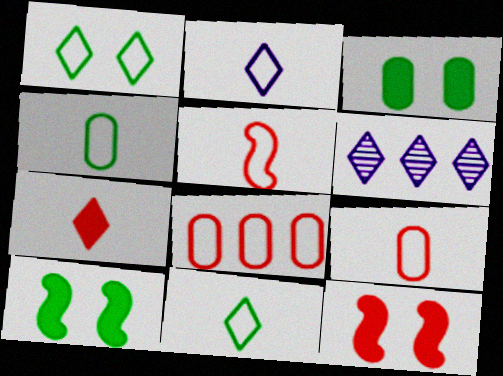[[1, 6, 7], 
[2, 4, 5], 
[3, 5, 6], 
[4, 6, 12], 
[6, 9, 10]]